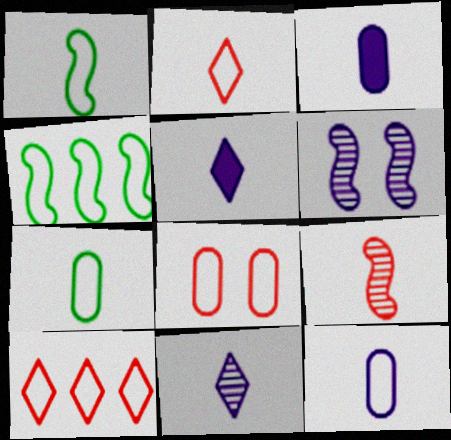[[1, 2, 12], 
[5, 7, 9]]